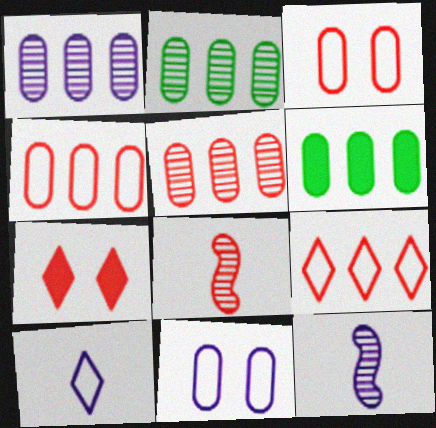[[1, 2, 5], 
[1, 4, 6], 
[4, 7, 8]]